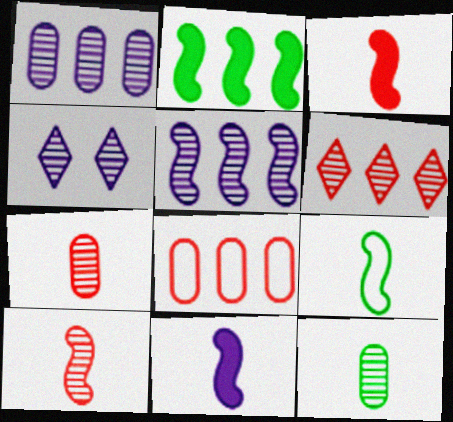[[9, 10, 11]]